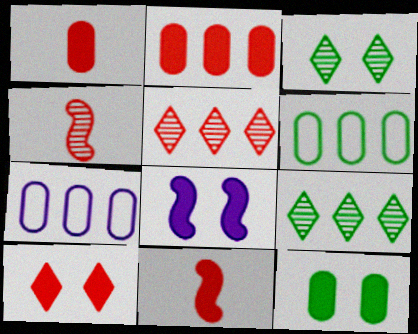[[2, 10, 11], 
[3, 7, 11], 
[8, 10, 12]]